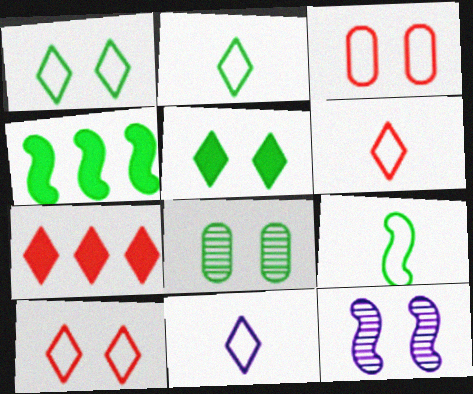[[2, 4, 8], 
[2, 6, 11], 
[3, 5, 12]]